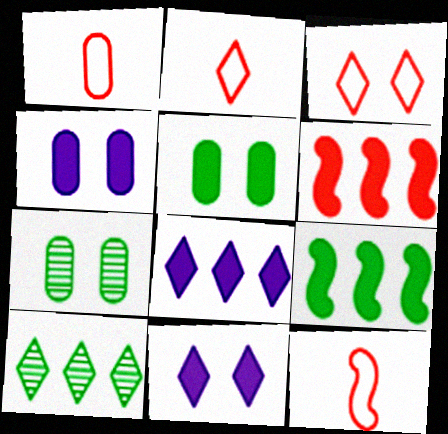[[1, 2, 12], 
[2, 10, 11], 
[4, 10, 12], 
[7, 8, 12]]